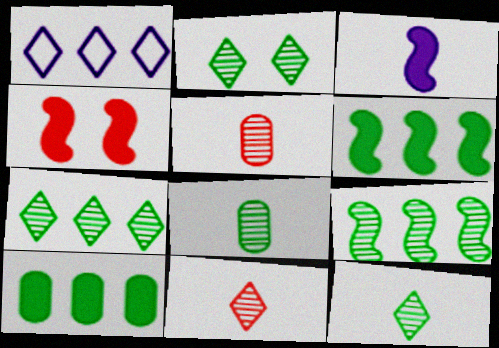[[1, 4, 8], 
[2, 7, 12], 
[2, 8, 9], 
[3, 4, 6]]